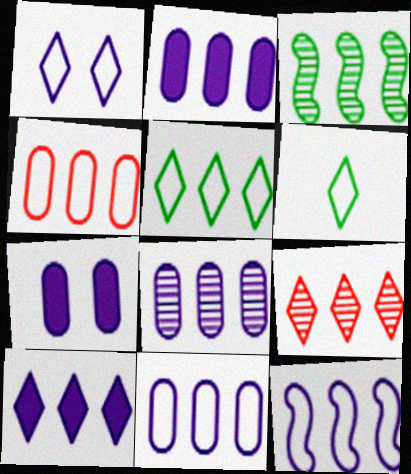[[2, 8, 11], 
[3, 4, 10], 
[3, 8, 9], 
[4, 5, 12], 
[5, 9, 10], 
[8, 10, 12]]